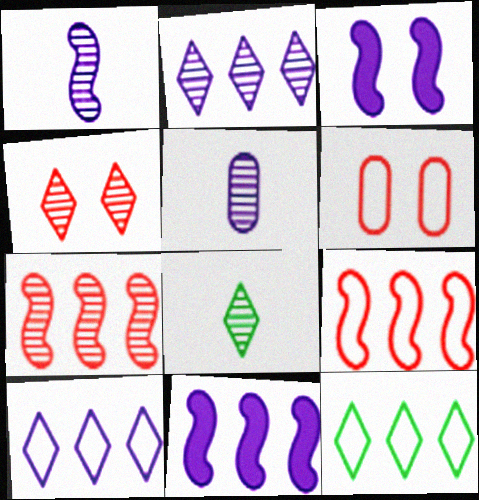[[2, 4, 8], 
[3, 5, 10], 
[6, 8, 11]]